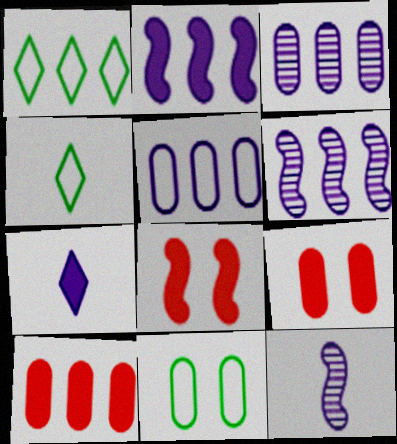[[1, 6, 10], 
[1, 9, 12], 
[3, 4, 8], 
[4, 6, 9]]